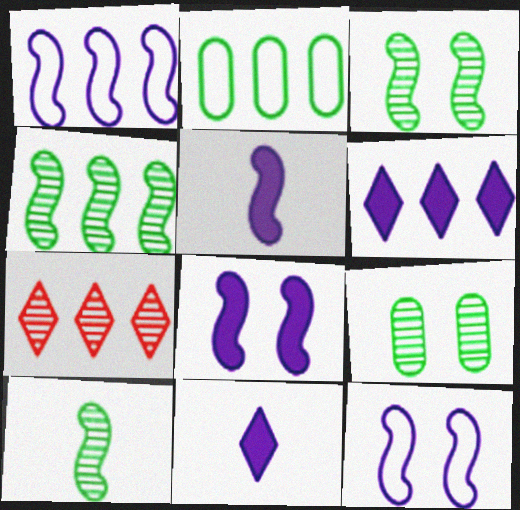[[3, 4, 10]]